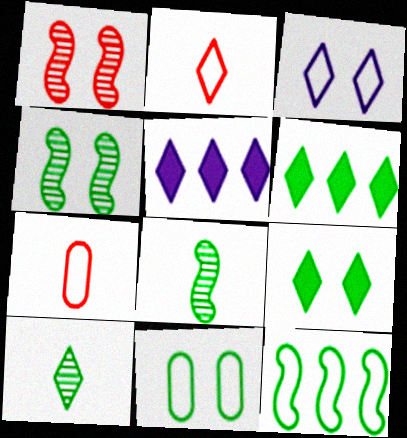[[3, 7, 12], 
[4, 5, 7], 
[4, 9, 11], 
[6, 8, 11]]